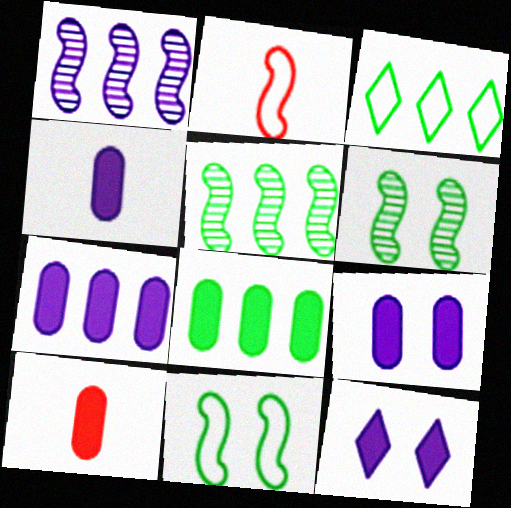[[3, 5, 8], 
[4, 7, 9], 
[8, 9, 10]]